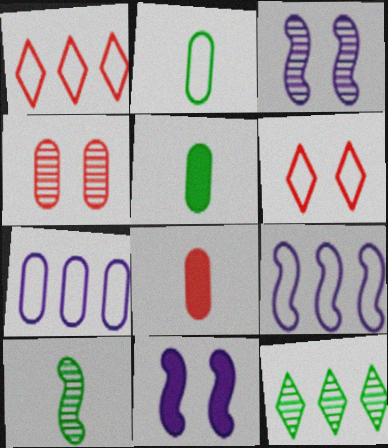[[1, 3, 5], 
[2, 6, 9], 
[4, 5, 7]]